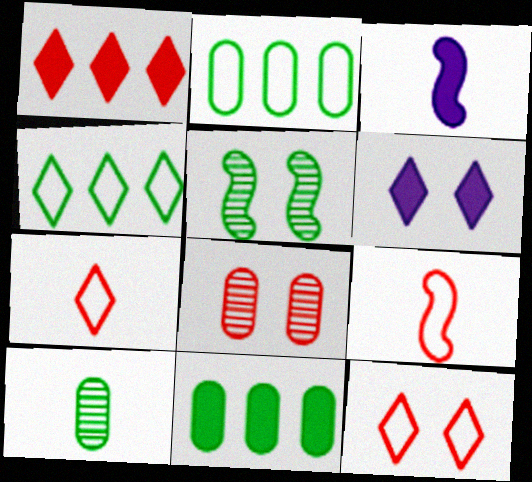[[1, 8, 9], 
[3, 4, 8], 
[3, 7, 10]]